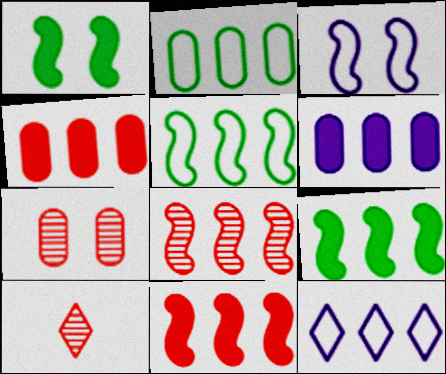[[7, 8, 10]]